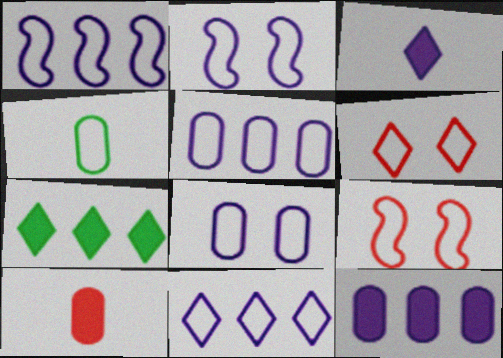[[1, 4, 6], 
[1, 5, 11], 
[4, 9, 11]]